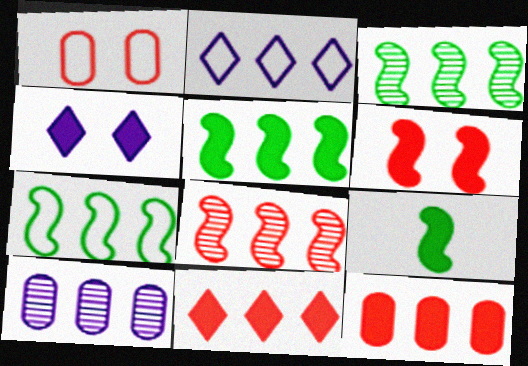[[2, 3, 12], 
[3, 5, 7], 
[4, 9, 12], 
[7, 10, 11]]